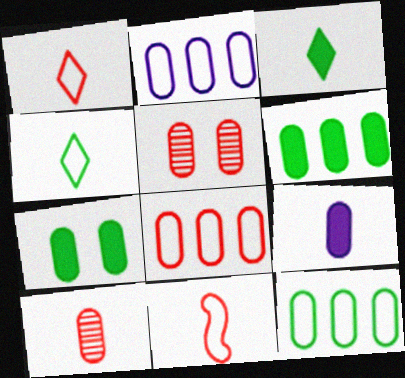[[2, 7, 10], 
[2, 8, 12], 
[5, 9, 12]]